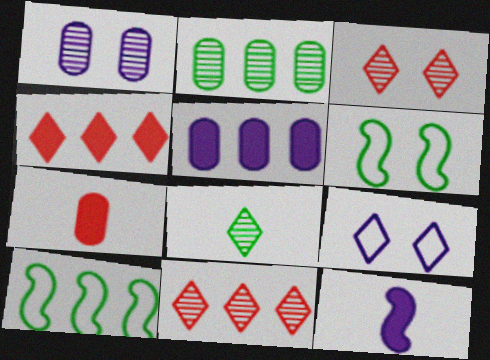[[4, 8, 9], 
[5, 10, 11]]